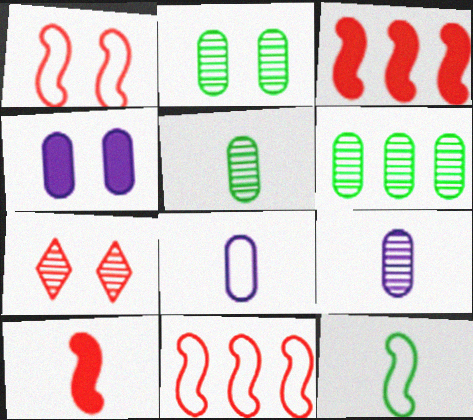[[2, 5, 6]]